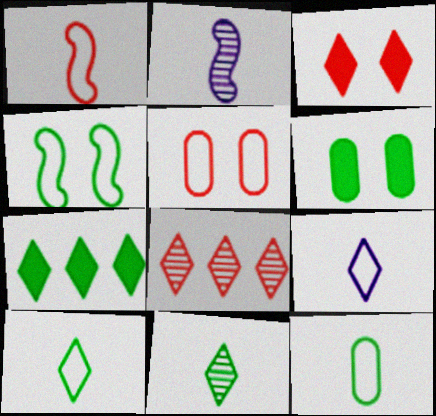[[1, 9, 12], 
[2, 5, 7]]